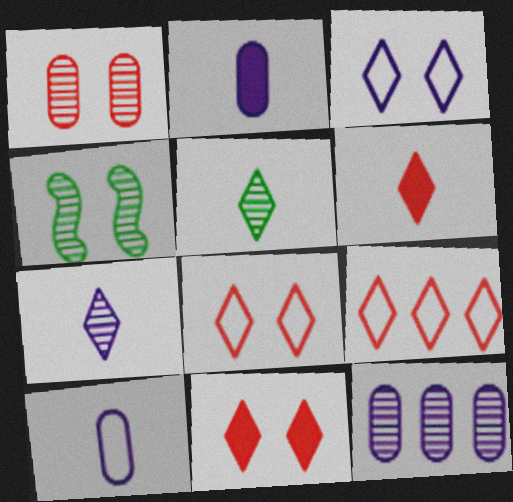[[2, 4, 9]]